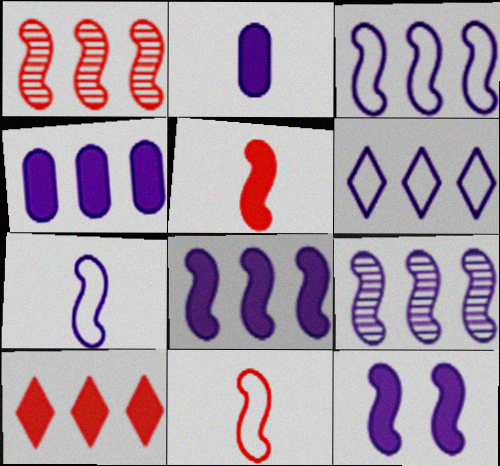[[3, 8, 9], 
[4, 6, 9], 
[7, 9, 12]]